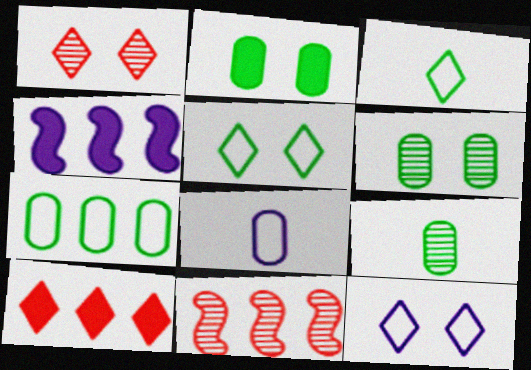[[2, 7, 9]]